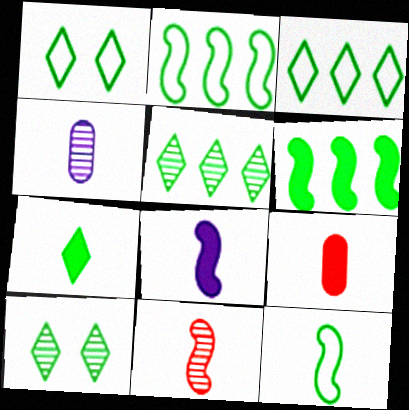[[1, 5, 7], 
[3, 7, 10], 
[7, 8, 9], 
[8, 11, 12]]